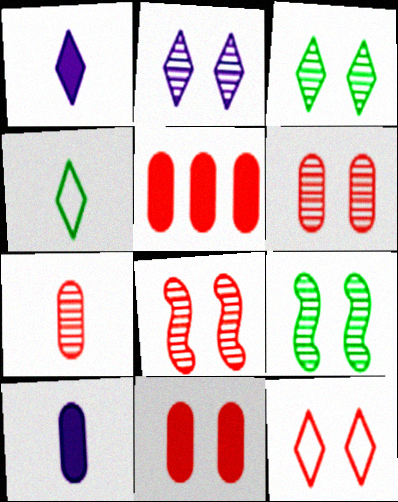[[2, 6, 9], 
[8, 11, 12]]